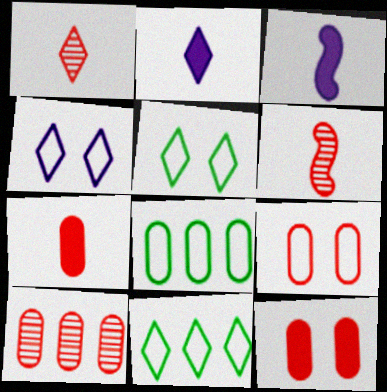[[3, 5, 10], 
[7, 9, 10]]